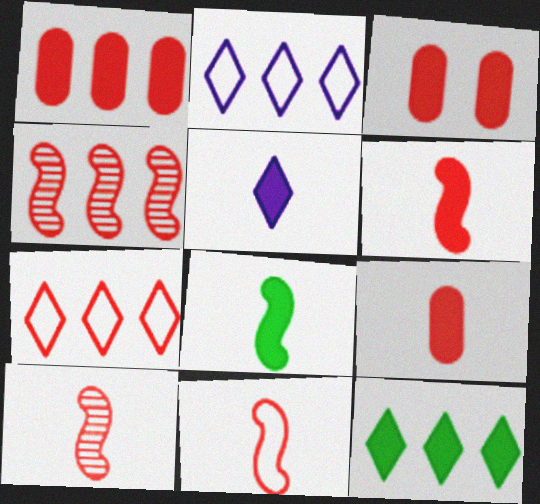[[1, 3, 9], 
[1, 4, 7], 
[3, 7, 10], 
[5, 8, 9], 
[6, 10, 11]]